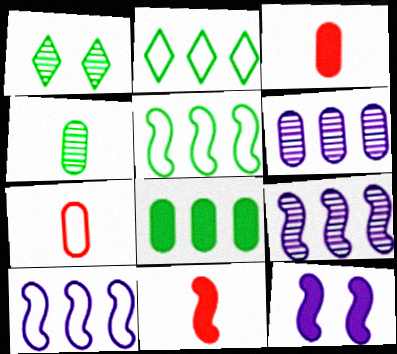[[1, 3, 10]]